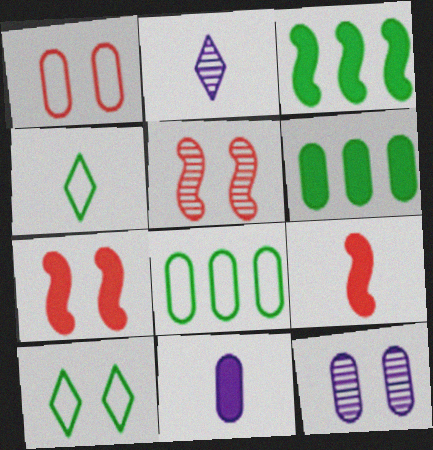[[1, 2, 3], 
[2, 7, 8], 
[7, 10, 12]]